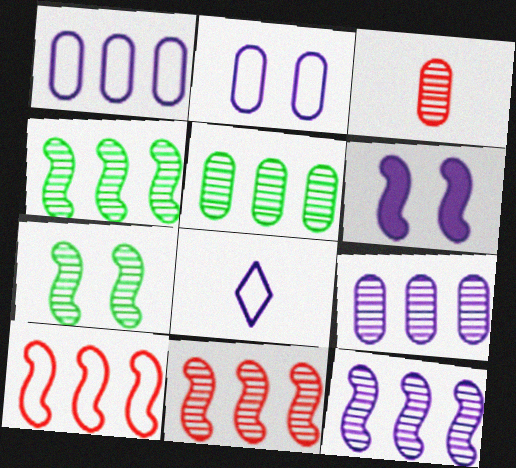[[4, 11, 12], 
[6, 8, 9]]